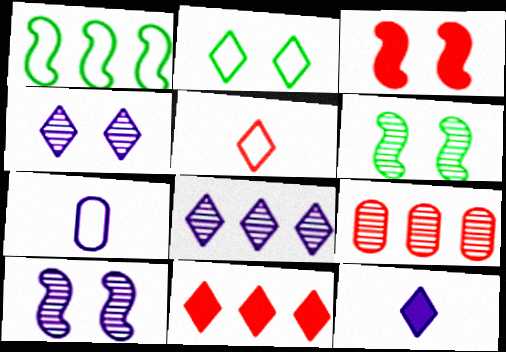[[3, 5, 9], 
[6, 7, 11]]